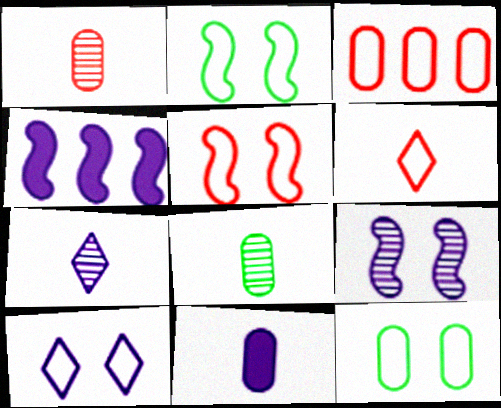[[3, 5, 6], 
[5, 10, 12]]